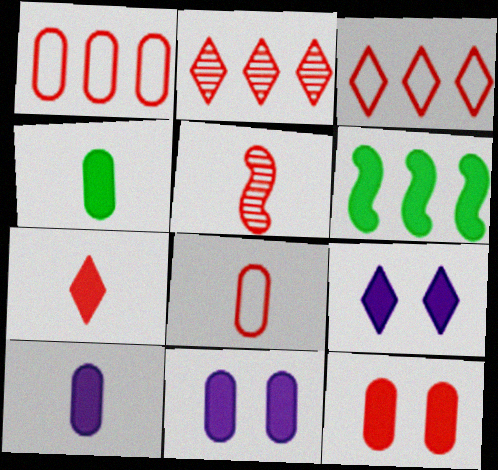[[3, 5, 12], 
[5, 7, 8], 
[6, 7, 11]]